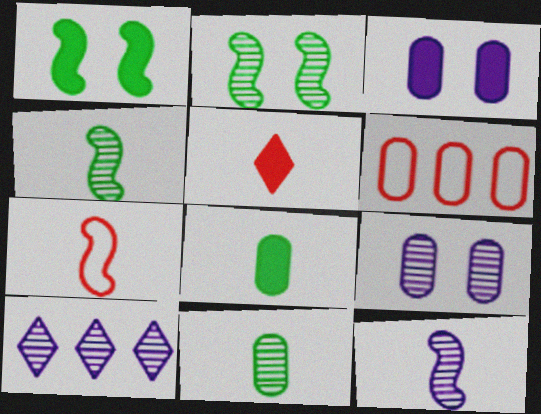[[3, 6, 11], 
[6, 8, 9], 
[9, 10, 12]]